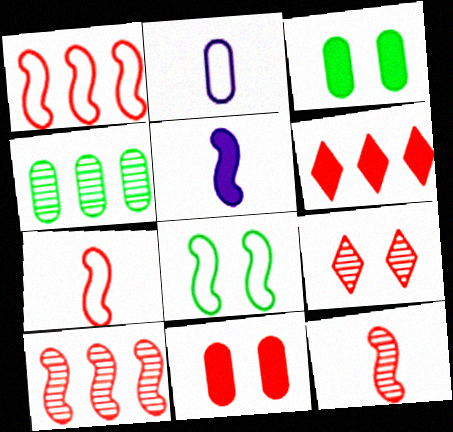[[2, 4, 11], 
[3, 5, 6], 
[5, 8, 10]]